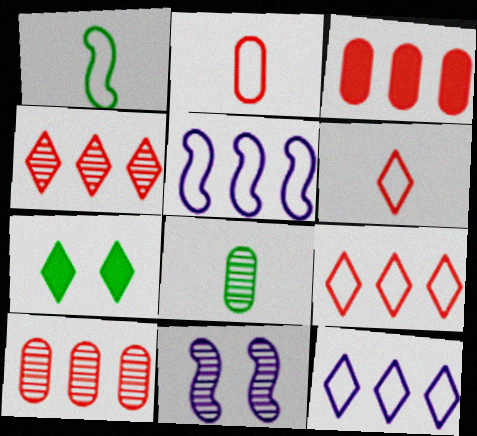[[4, 8, 11]]